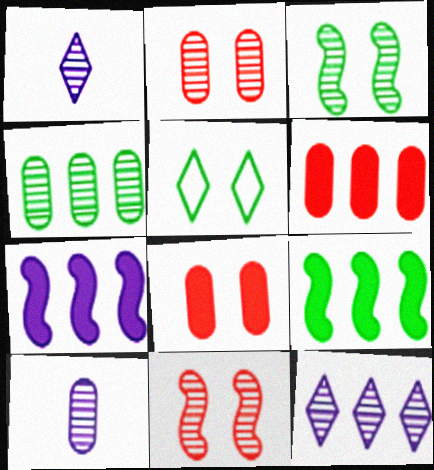[[1, 4, 11], 
[2, 4, 10]]